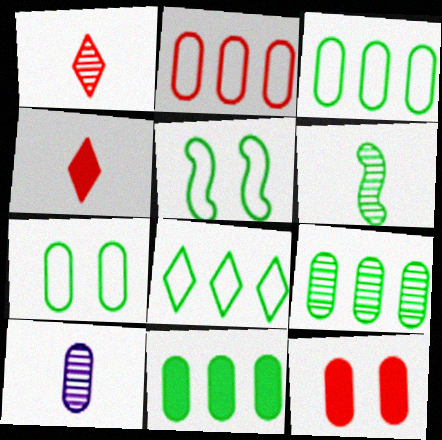[[1, 6, 10], 
[3, 9, 11], 
[3, 10, 12]]